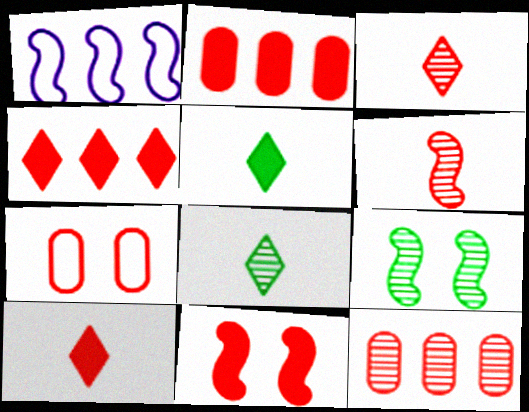[[2, 10, 11], 
[4, 6, 7]]